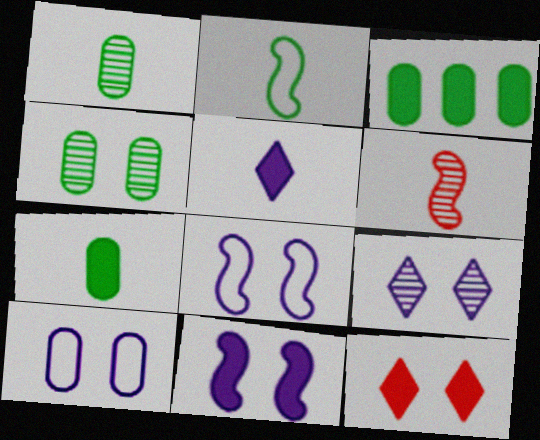[[4, 8, 12], 
[9, 10, 11]]